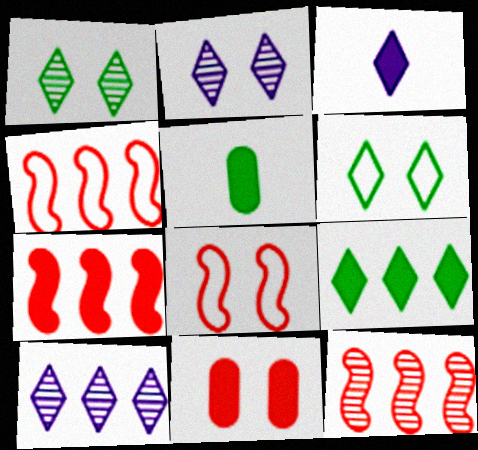[[2, 4, 5], 
[4, 7, 12], 
[5, 8, 10]]